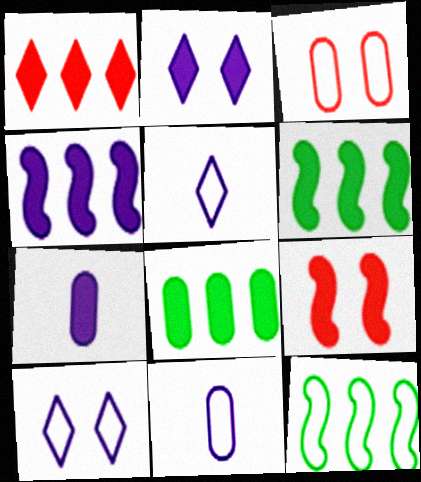[[1, 4, 8], 
[2, 4, 7], 
[3, 5, 12]]